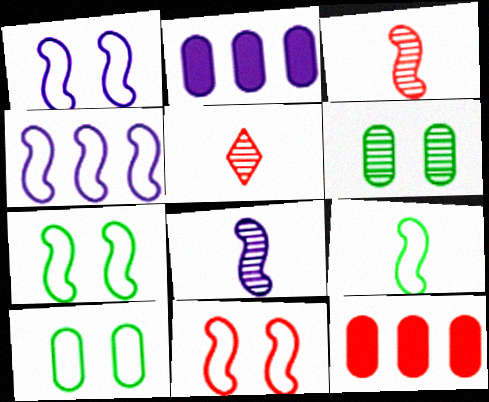[[1, 7, 11], 
[2, 5, 7], 
[4, 9, 11], 
[5, 11, 12]]